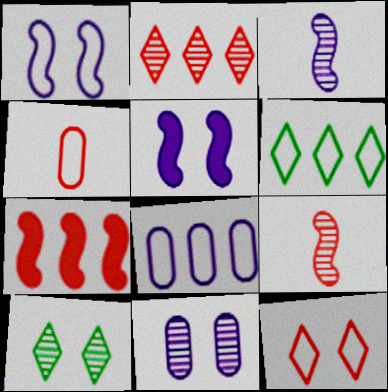[[1, 4, 6]]